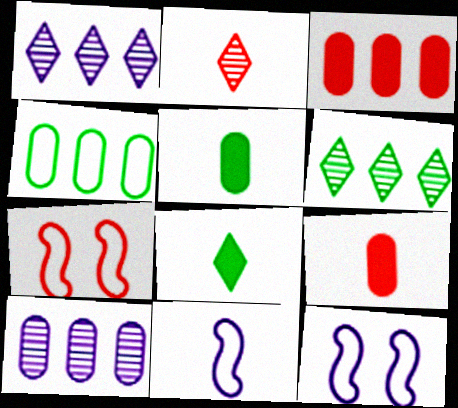[[1, 5, 7], 
[2, 3, 7], 
[2, 5, 11], 
[3, 4, 10], 
[6, 9, 12], 
[7, 8, 10]]